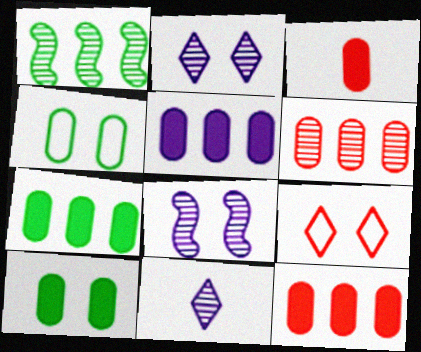[[3, 5, 10], 
[5, 7, 12], 
[8, 9, 10]]